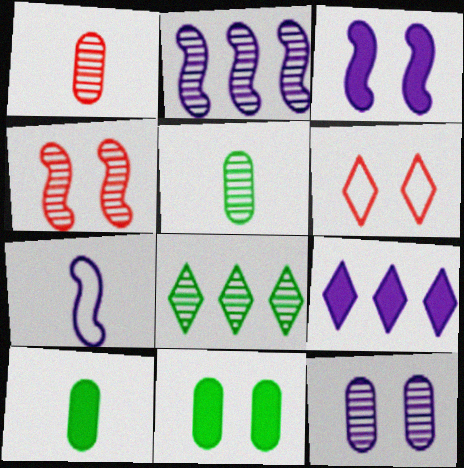[[2, 3, 7], 
[2, 6, 10], 
[7, 9, 12]]